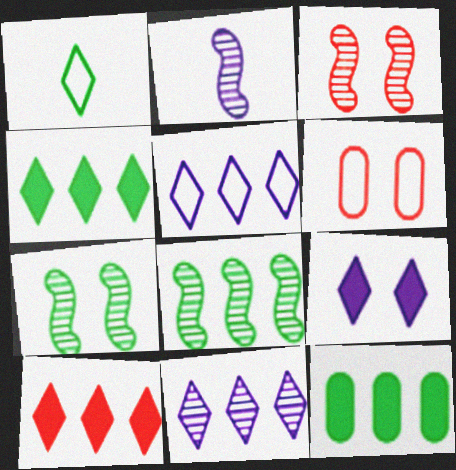[[1, 7, 12], 
[2, 3, 8], 
[2, 4, 6], 
[6, 7, 9]]